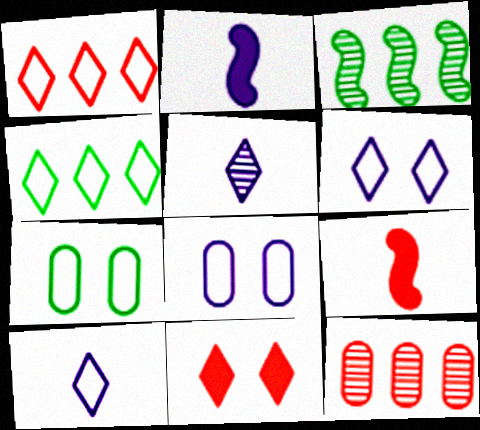[[4, 5, 11]]